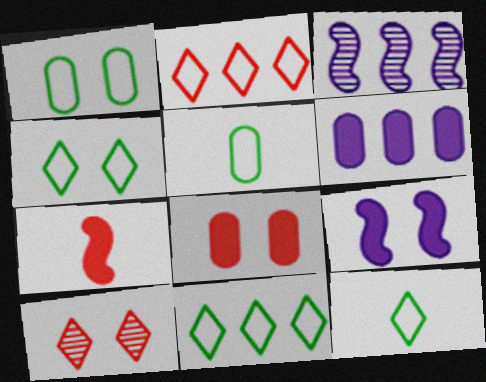[[1, 9, 10], 
[3, 8, 12], 
[4, 11, 12]]